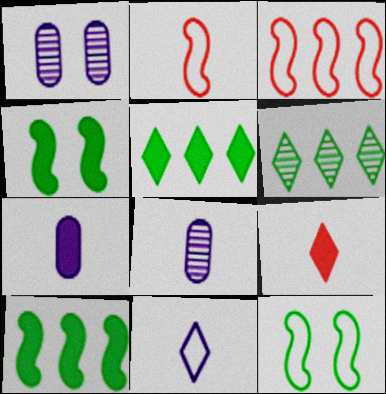[[1, 2, 5]]